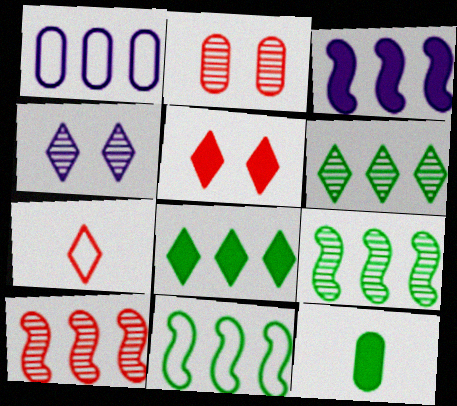[[1, 2, 12], 
[1, 8, 10], 
[3, 5, 12], 
[3, 10, 11], 
[4, 7, 8]]